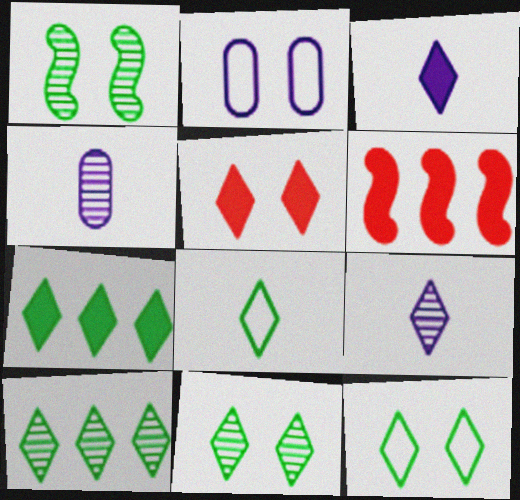[[1, 2, 5], 
[3, 5, 7], 
[4, 6, 12], 
[7, 8, 11]]